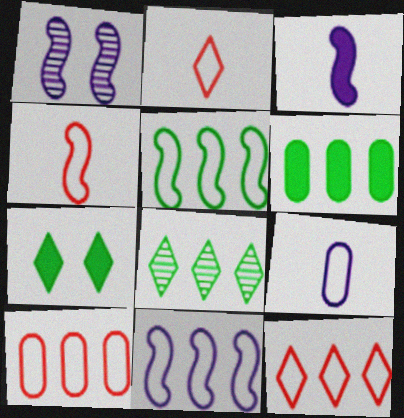[[1, 2, 6], 
[1, 3, 11], 
[5, 6, 8]]